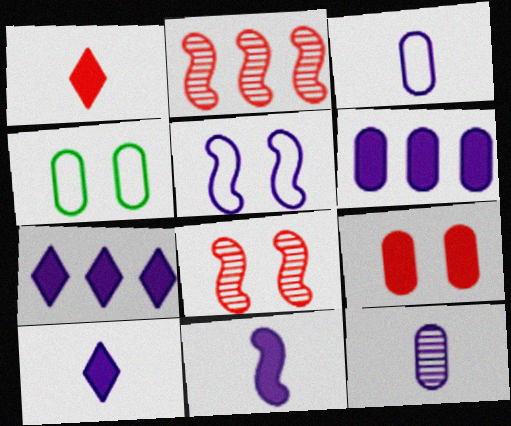[[2, 4, 10], 
[5, 7, 12]]